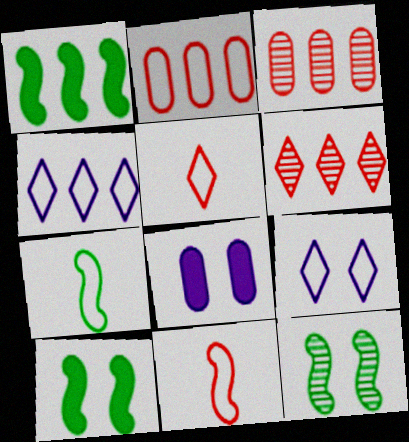[[1, 3, 4], 
[1, 7, 12], 
[2, 7, 9], 
[6, 7, 8]]